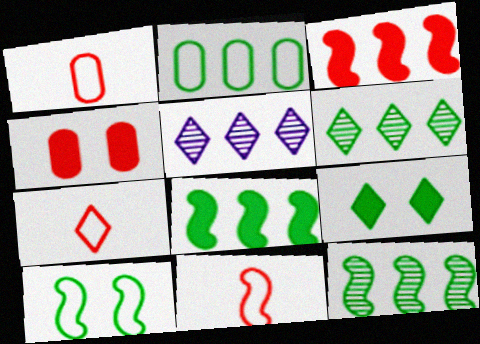[[1, 7, 11], 
[2, 3, 5], 
[2, 6, 8], 
[5, 7, 9]]